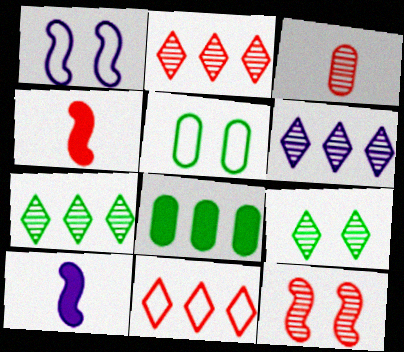[[2, 3, 12], 
[2, 5, 10], 
[2, 6, 7], 
[4, 5, 6]]